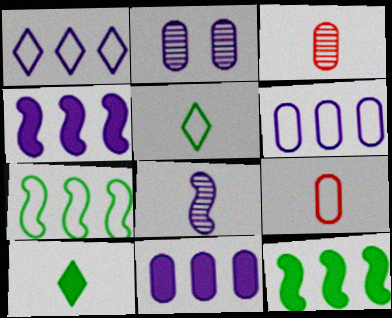[[8, 9, 10]]